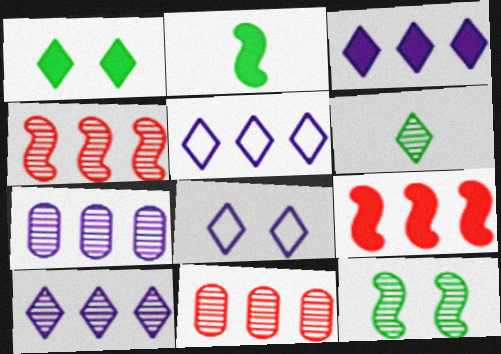[[2, 8, 11], 
[3, 5, 10]]